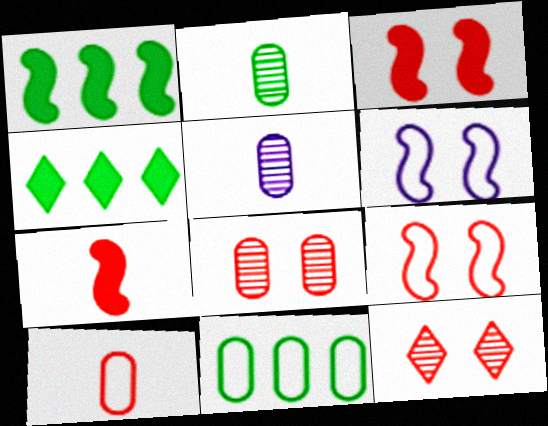[[4, 5, 9]]